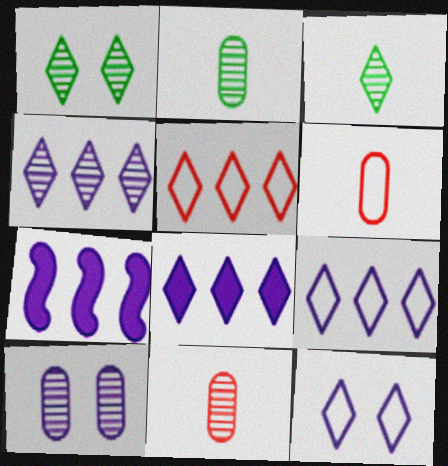[[1, 6, 7], 
[4, 8, 9]]